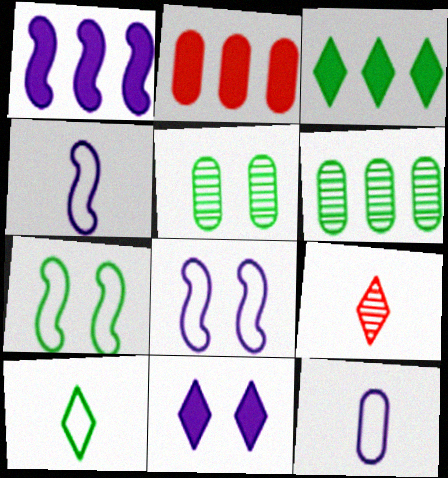[[1, 2, 3], 
[2, 5, 12]]